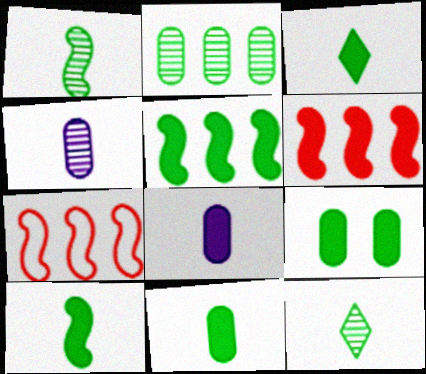[[3, 5, 9], 
[3, 10, 11]]